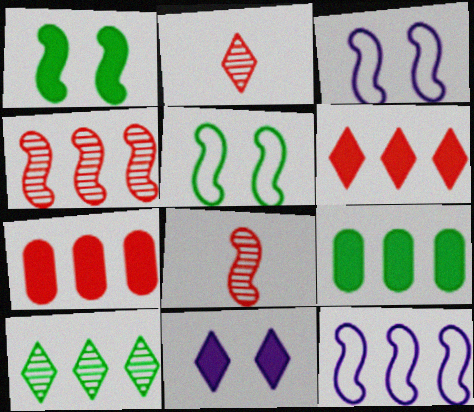[[1, 8, 12], 
[2, 3, 9], 
[7, 10, 12]]